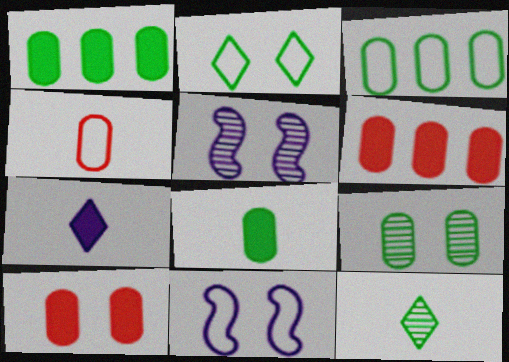[[2, 5, 10], 
[3, 8, 9], 
[6, 11, 12]]